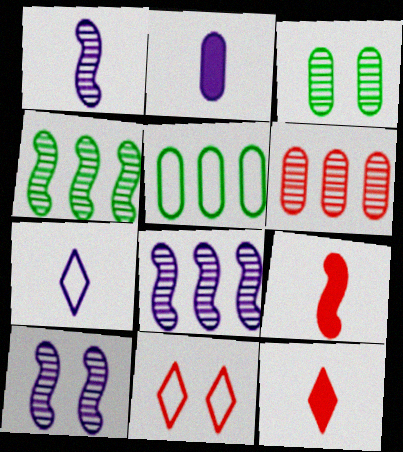[[1, 2, 7], 
[1, 8, 10], 
[2, 4, 11], 
[5, 10, 12], 
[6, 9, 11]]